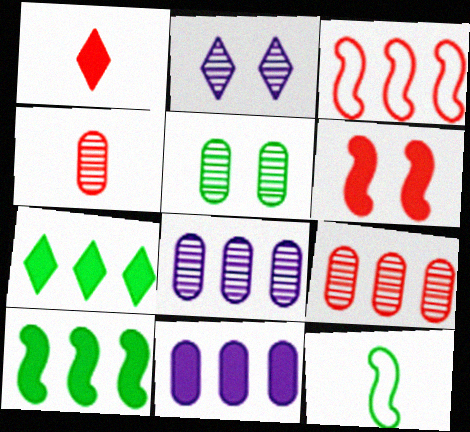[[3, 7, 8], 
[4, 5, 8], 
[5, 7, 12]]